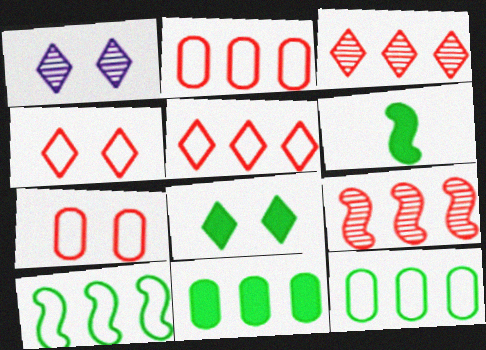[[1, 2, 6], 
[1, 4, 8], 
[6, 8, 11]]